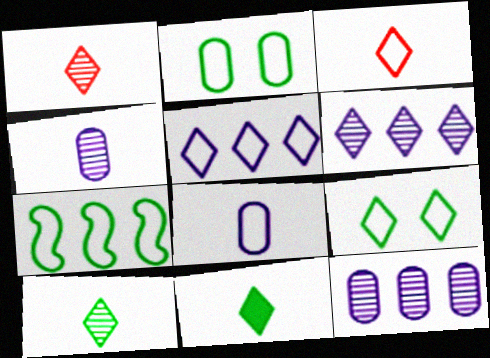[[3, 5, 9]]